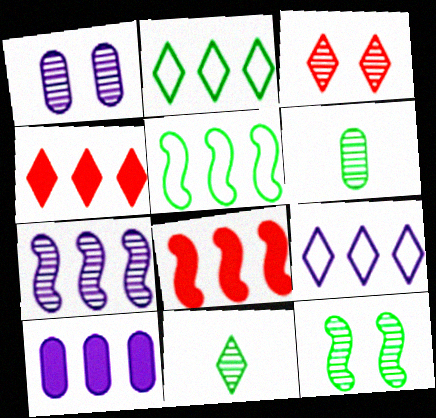[[1, 3, 12], 
[3, 6, 7], 
[5, 7, 8], 
[7, 9, 10]]